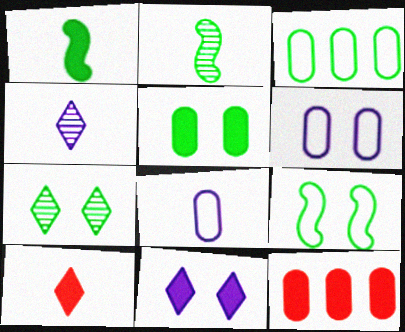[[1, 3, 7], 
[1, 11, 12], 
[2, 8, 10], 
[4, 9, 12], 
[5, 7, 9]]